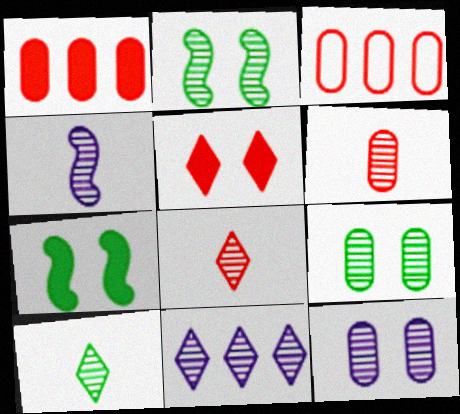[[2, 6, 11], 
[4, 6, 10], 
[4, 11, 12]]